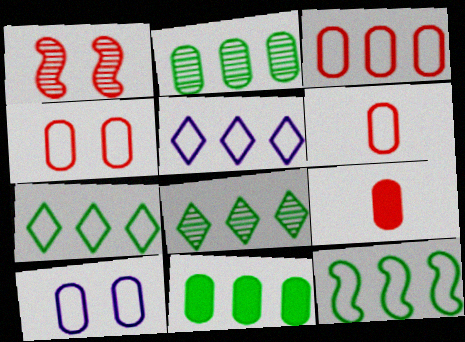[[2, 9, 10], 
[3, 4, 6], 
[3, 5, 12], 
[8, 11, 12]]